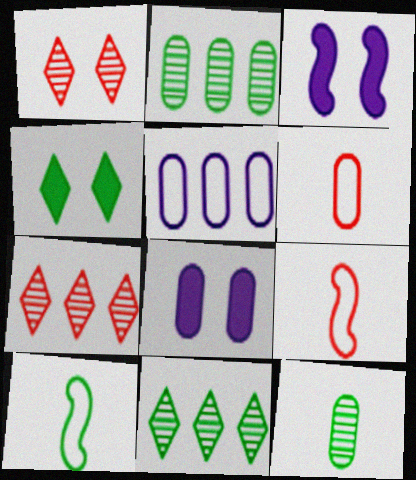[[2, 4, 10], 
[2, 6, 8], 
[3, 6, 11], 
[7, 8, 10], 
[8, 9, 11]]